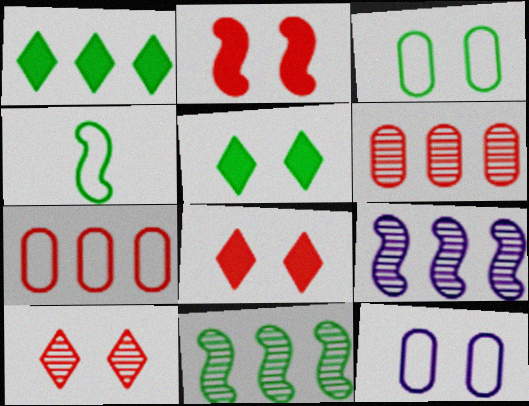[[1, 7, 9], 
[2, 4, 9]]